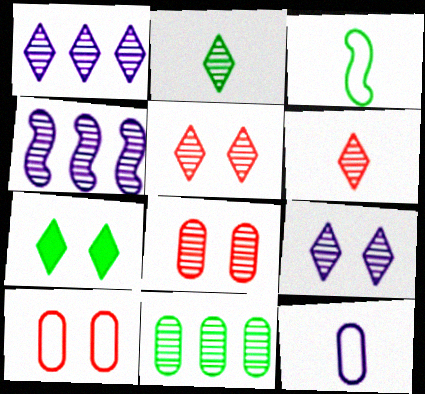[[1, 2, 5], 
[2, 4, 8], 
[3, 7, 11]]